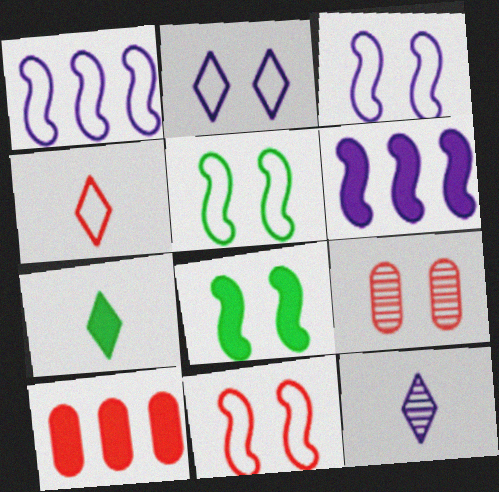[[1, 7, 9], 
[2, 8, 9], 
[3, 5, 11], 
[4, 7, 12], 
[5, 10, 12]]